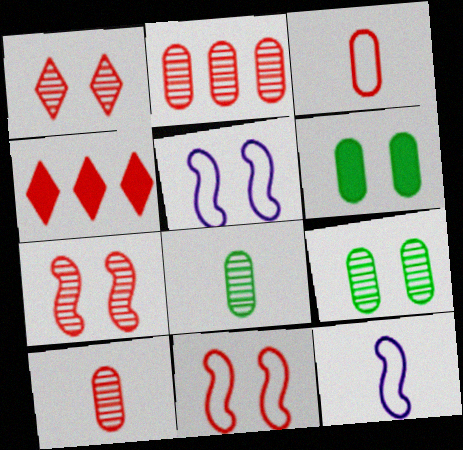[[1, 5, 6], 
[3, 4, 7], 
[4, 5, 8], 
[4, 9, 12], 
[4, 10, 11]]